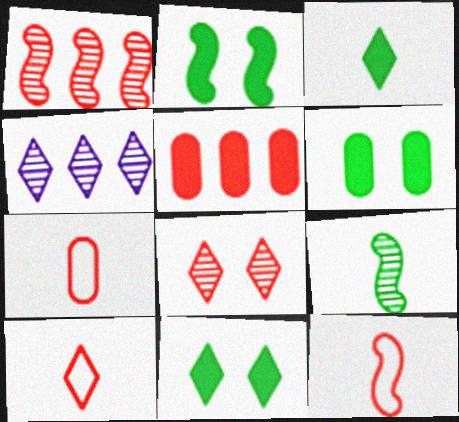[[2, 4, 7], 
[2, 6, 11], 
[4, 6, 12], 
[4, 10, 11], 
[5, 8, 12], 
[7, 10, 12]]